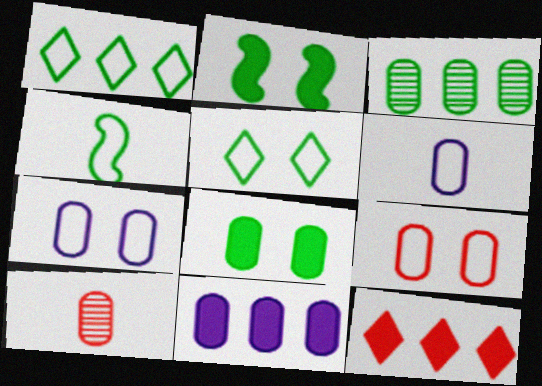[]